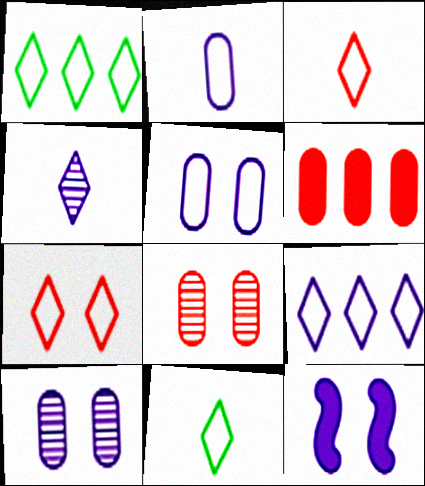[[7, 9, 11]]